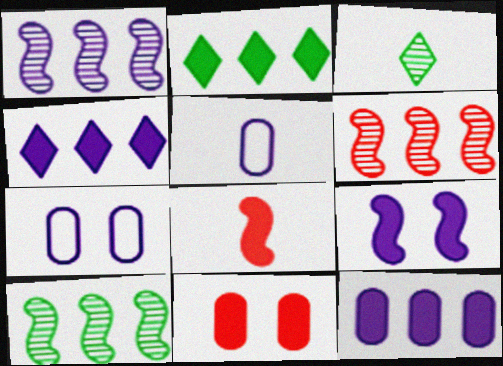[[1, 6, 10], 
[3, 5, 8]]